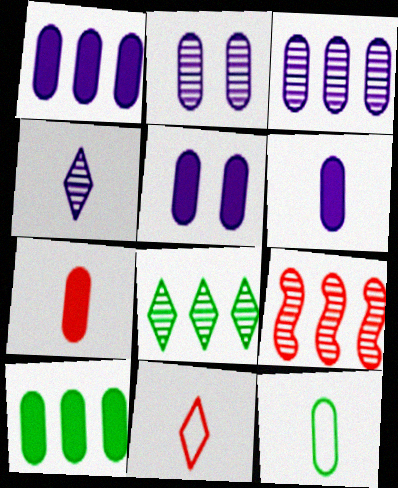[[1, 5, 6], 
[3, 8, 9], 
[5, 7, 10]]